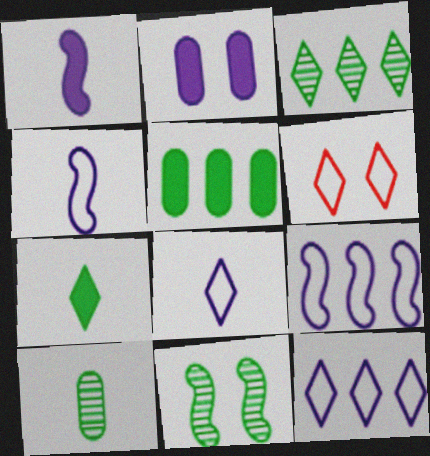[[2, 6, 11], 
[3, 10, 11]]